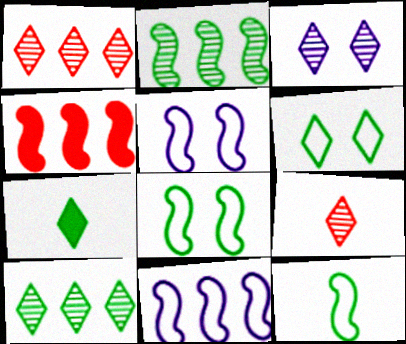[[2, 4, 11], 
[3, 9, 10], 
[6, 7, 10]]